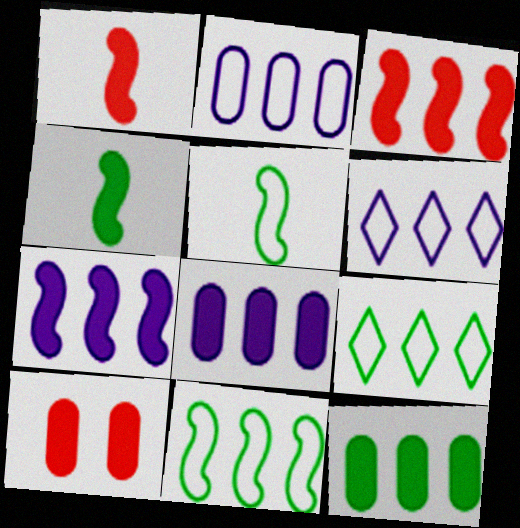[]